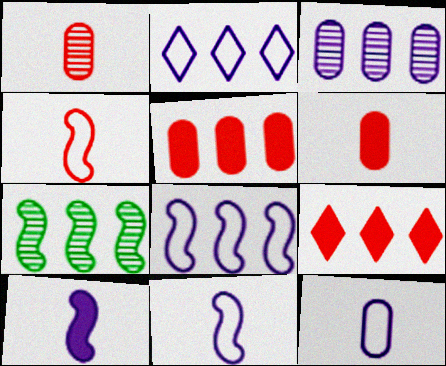[[2, 5, 7]]